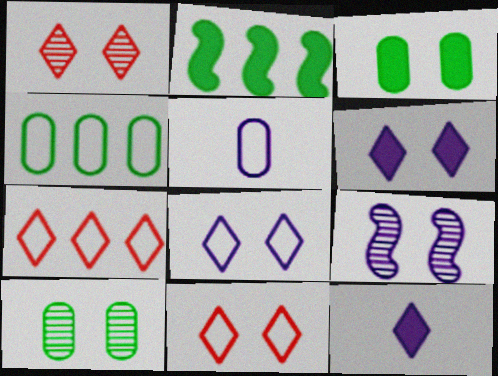[[1, 2, 5], 
[1, 9, 10], 
[3, 9, 11]]